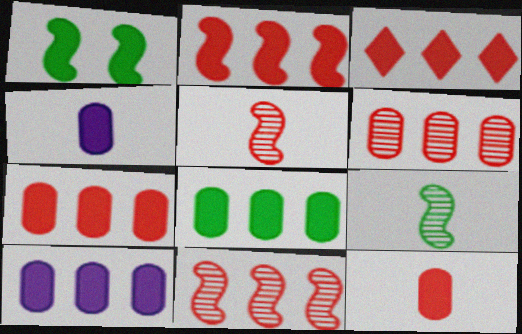[[1, 3, 4], 
[2, 3, 7], 
[7, 8, 10]]